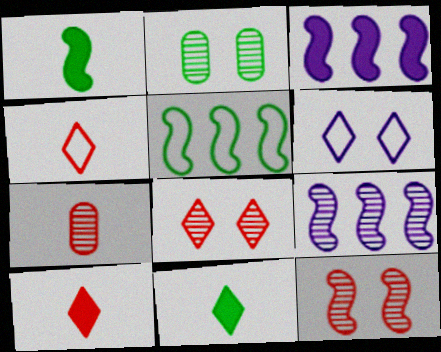[[2, 3, 4], 
[2, 5, 11]]